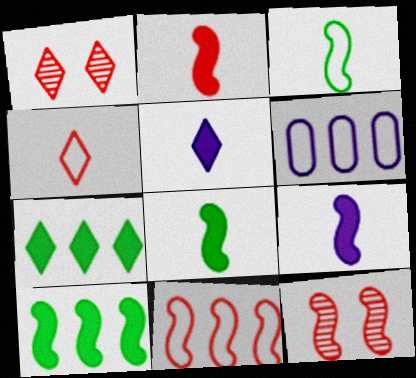[[1, 6, 8], 
[2, 8, 9], 
[2, 11, 12]]